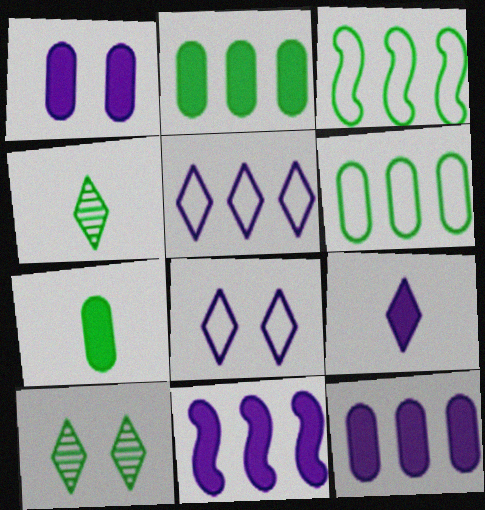[[1, 9, 11], 
[3, 7, 10]]